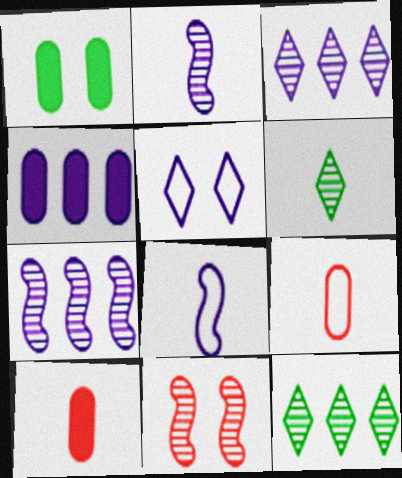[[1, 4, 10], 
[1, 5, 11], 
[2, 4, 5], 
[6, 8, 10]]